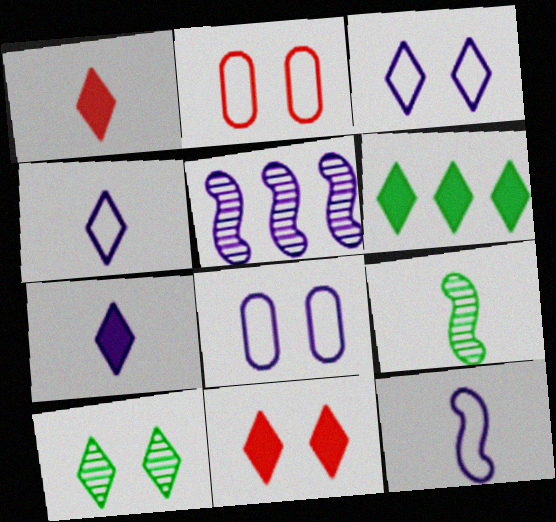[[3, 10, 11], 
[5, 7, 8], 
[6, 7, 11]]